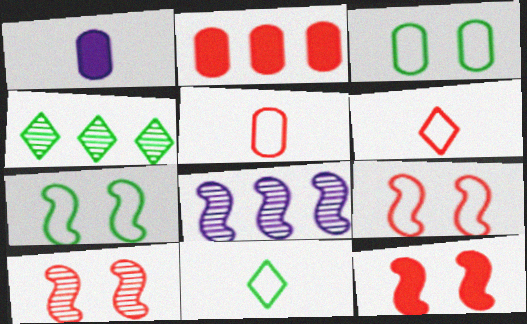[[1, 4, 9], 
[2, 6, 10], 
[9, 10, 12]]